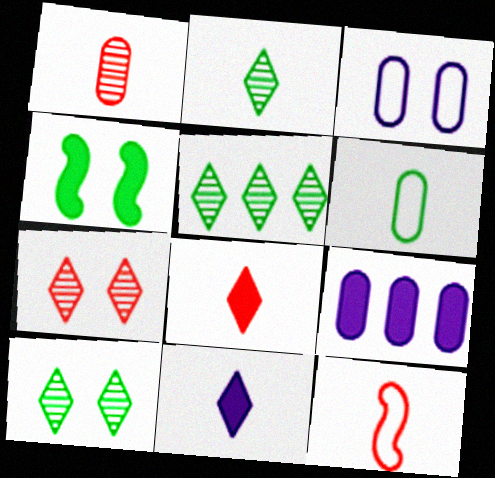[[1, 8, 12], 
[2, 5, 10], 
[3, 4, 7], 
[4, 5, 6], 
[4, 8, 9], 
[9, 10, 12]]